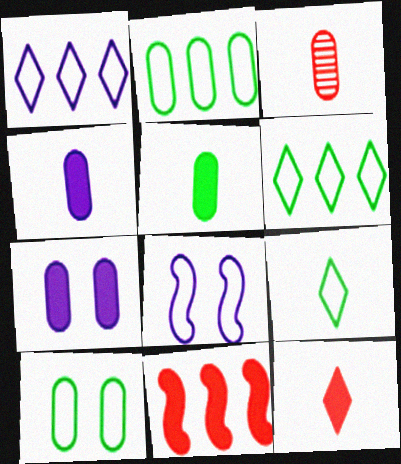[[2, 3, 7]]